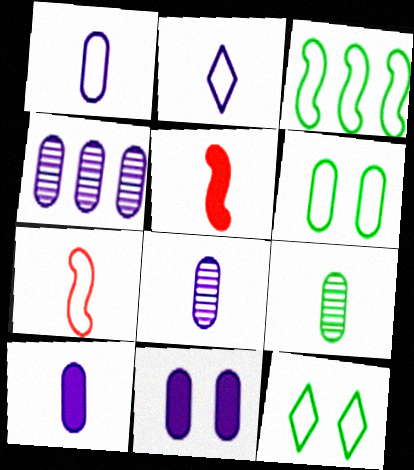[[1, 4, 11], 
[1, 8, 10], 
[2, 5, 9], 
[4, 5, 12]]